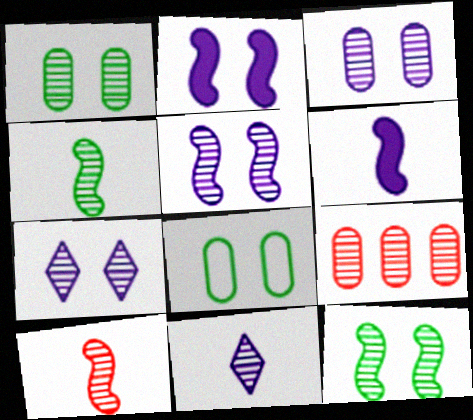[[3, 5, 7], 
[4, 7, 9], 
[9, 11, 12]]